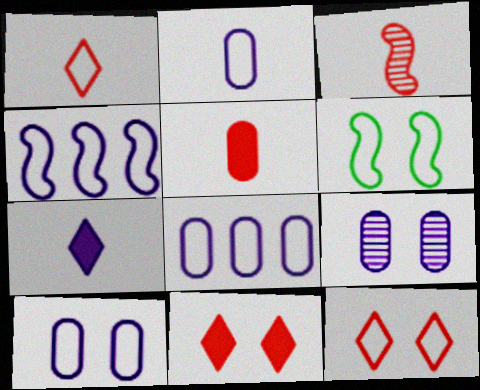[[1, 3, 5], 
[1, 6, 8], 
[2, 8, 10], 
[4, 7, 9], 
[6, 9, 11], 
[6, 10, 12]]